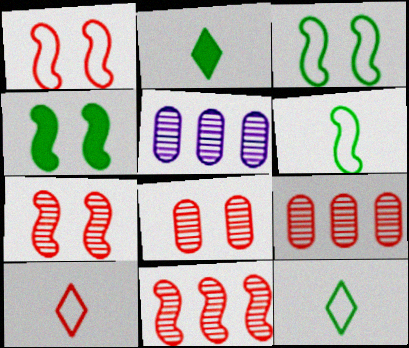[[1, 2, 5], 
[4, 5, 10]]